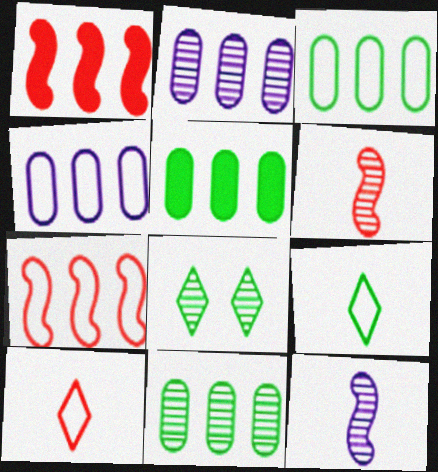[[2, 6, 8], 
[3, 5, 11]]